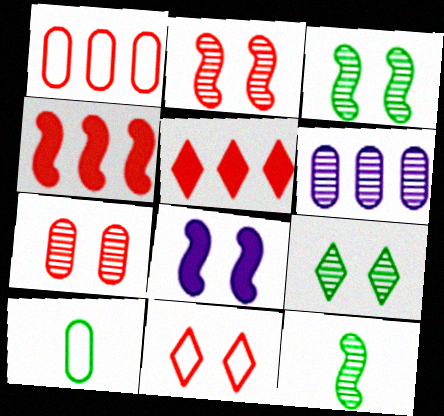[]